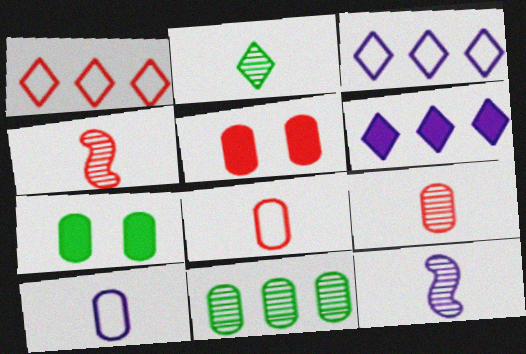[[1, 4, 5], 
[1, 7, 12], 
[2, 9, 12], 
[3, 4, 7], 
[5, 10, 11]]